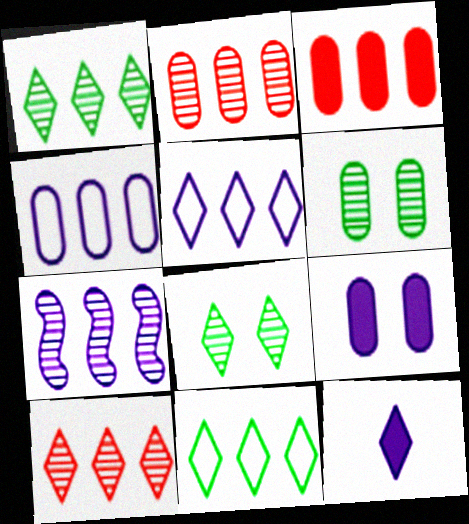[[1, 2, 7], 
[3, 7, 11]]